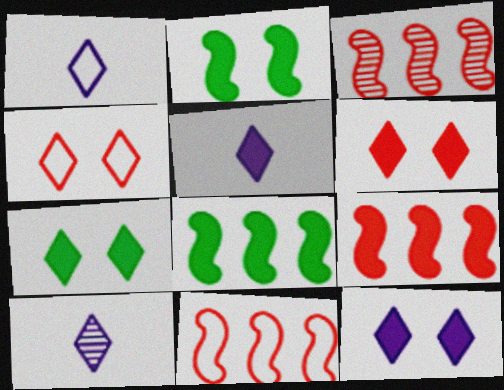[[1, 5, 10], 
[3, 9, 11], 
[6, 7, 12]]